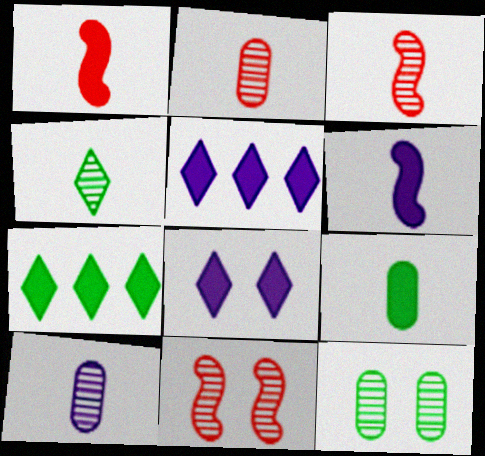[[3, 4, 10]]